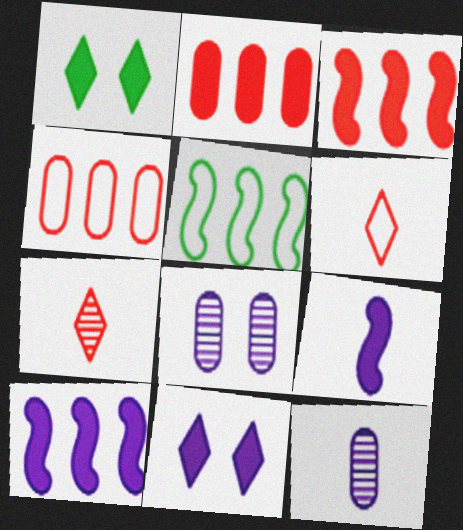[[1, 2, 9]]